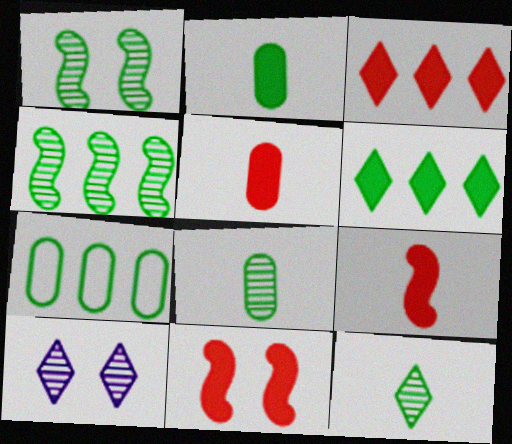[[3, 5, 11], 
[4, 6, 7], 
[7, 9, 10]]